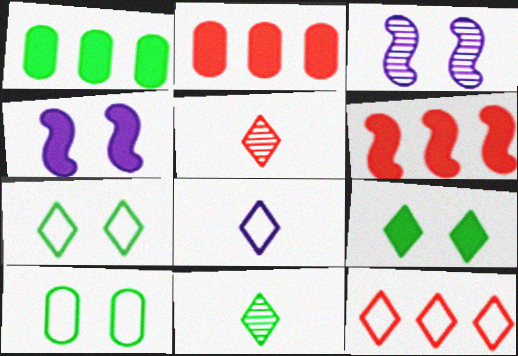[[7, 8, 12]]